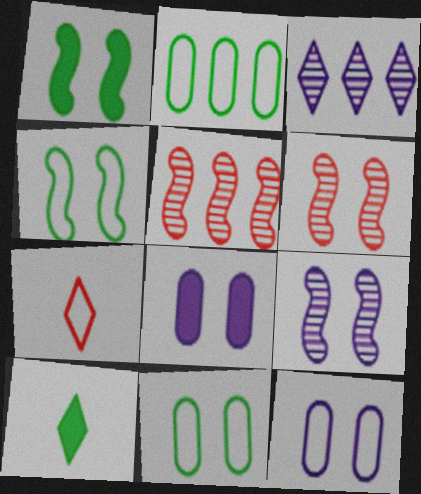[[5, 10, 12]]